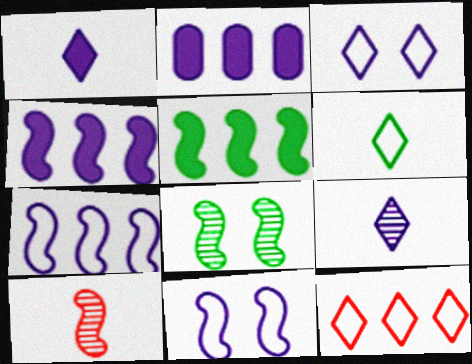[[2, 9, 11], 
[3, 6, 12], 
[5, 10, 11]]